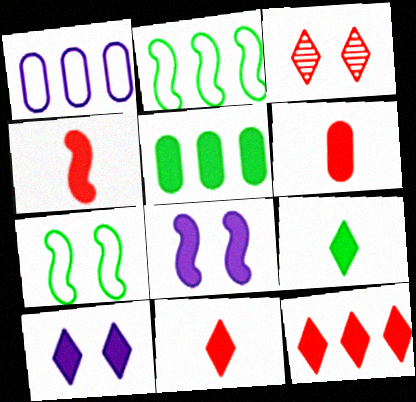[[4, 5, 10], 
[4, 6, 11], 
[5, 8, 11], 
[9, 10, 12]]